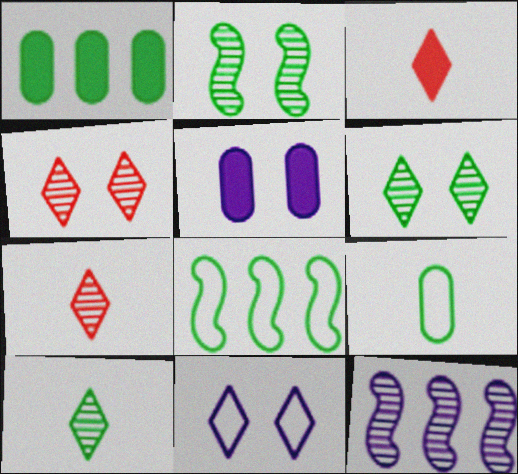[[5, 7, 8]]